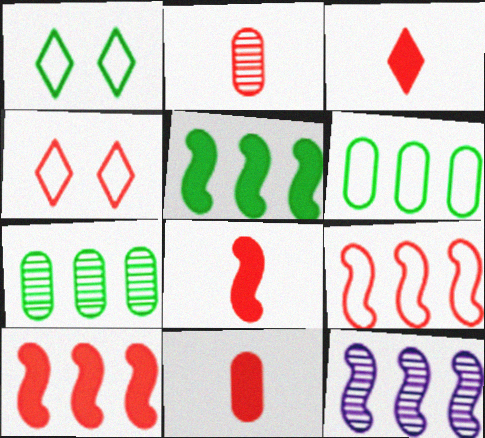[[1, 11, 12], 
[2, 4, 10], 
[3, 8, 11], 
[5, 9, 12]]